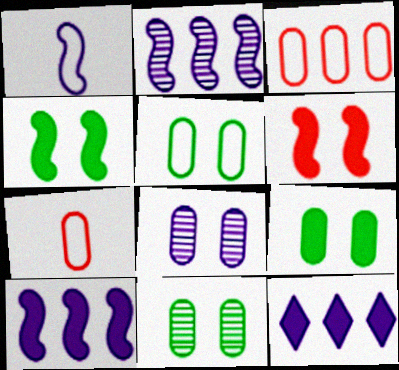[[1, 8, 12], 
[5, 9, 11]]